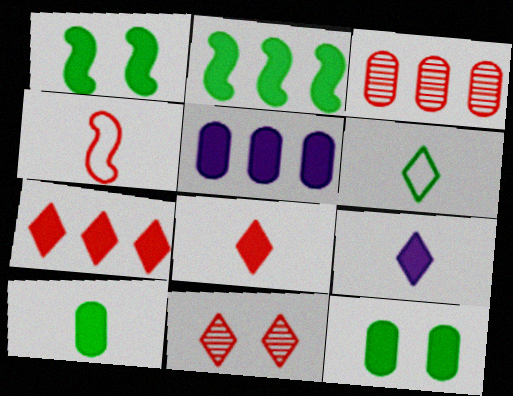[[1, 5, 8], 
[2, 5, 7]]